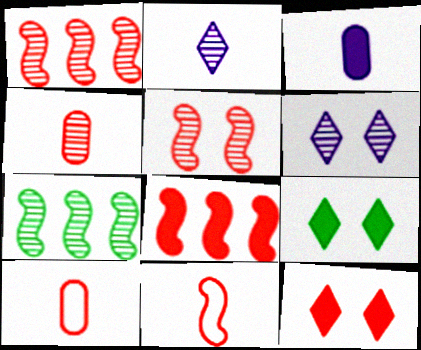[[1, 10, 12], 
[3, 8, 9], 
[4, 6, 7], 
[5, 8, 11]]